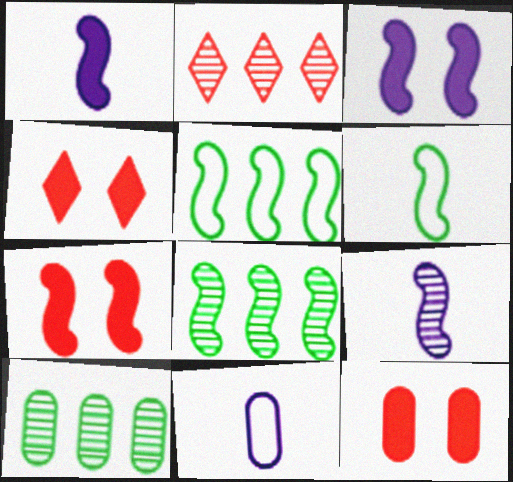[[4, 7, 12], 
[4, 8, 11], 
[5, 7, 9], 
[10, 11, 12]]